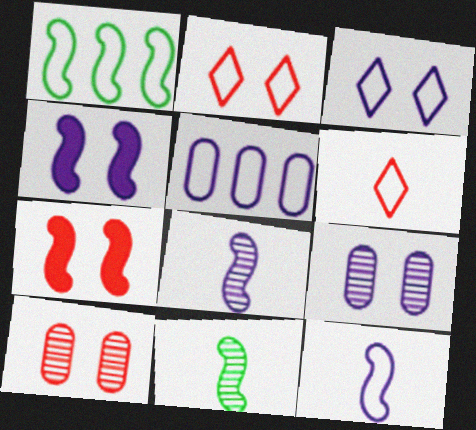[[1, 7, 8], 
[2, 7, 10], 
[3, 4, 9], 
[3, 5, 12]]